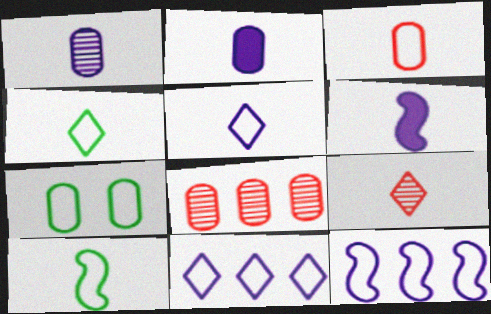[[1, 5, 6], 
[2, 7, 8], 
[2, 9, 10], 
[3, 5, 10]]